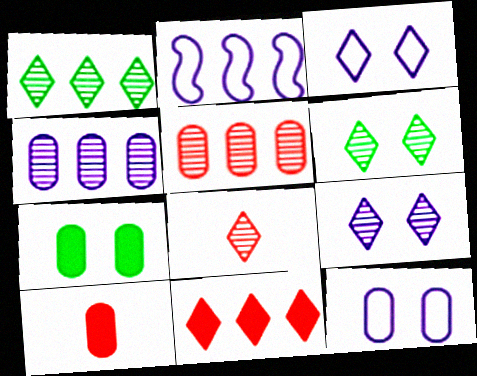[[1, 8, 9], 
[2, 6, 10], 
[2, 7, 8]]